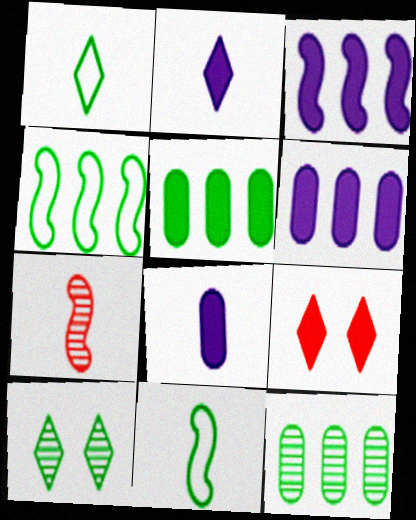[[1, 7, 8], 
[5, 10, 11]]